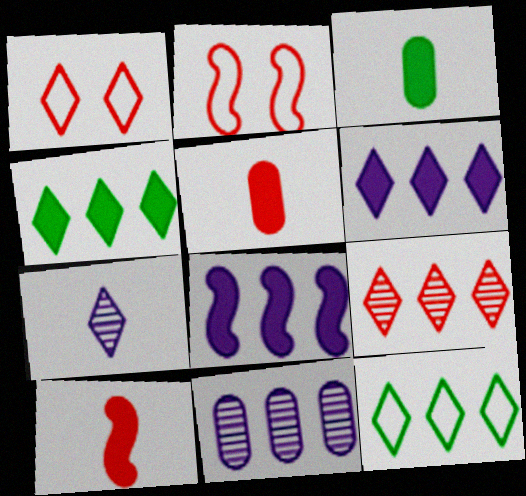[[1, 4, 7], 
[2, 5, 9], 
[6, 9, 12]]